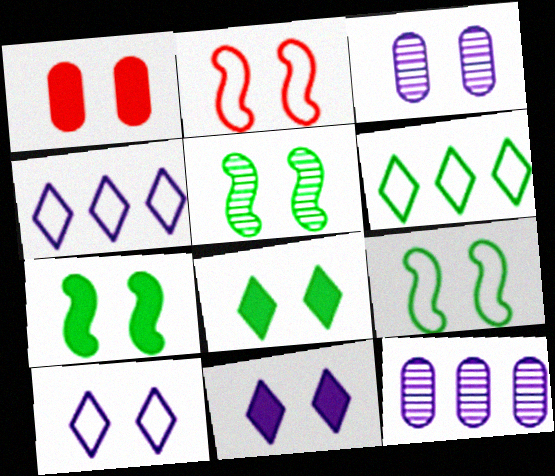[[1, 5, 10], 
[1, 7, 11], 
[2, 3, 8], 
[5, 7, 9]]